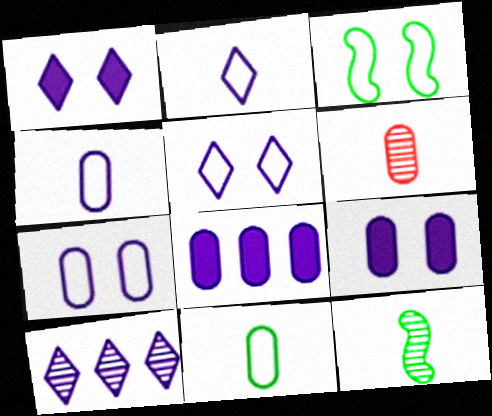[[1, 2, 10]]